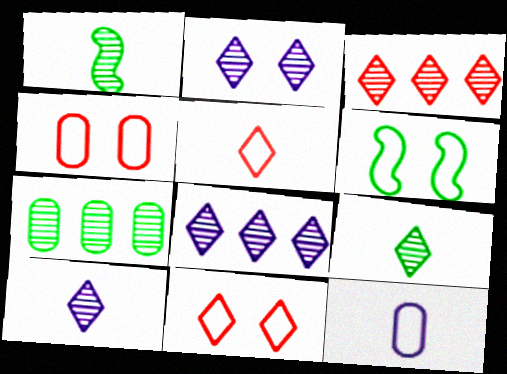[[2, 3, 9], 
[2, 8, 10]]